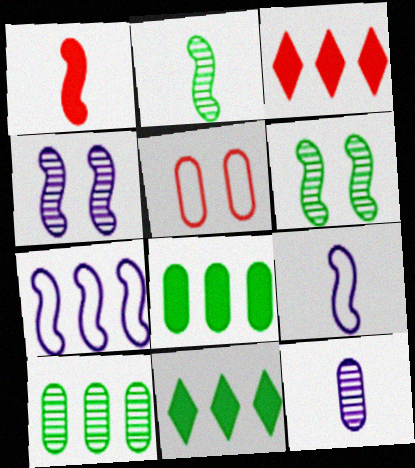[[1, 2, 9], 
[1, 6, 7], 
[3, 7, 10], 
[5, 8, 12]]